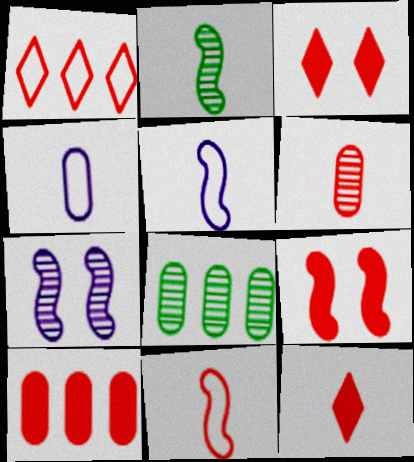[[1, 6, 9], 
[2, 4, 12], 
[3, 5, 8], 
[6, 11, 12], 
[9, 10, 12]]